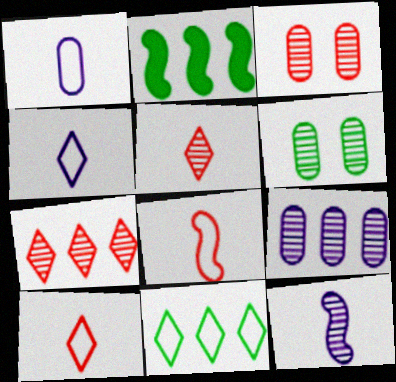[[2, 3, 4], 
[6, 7, 12]]